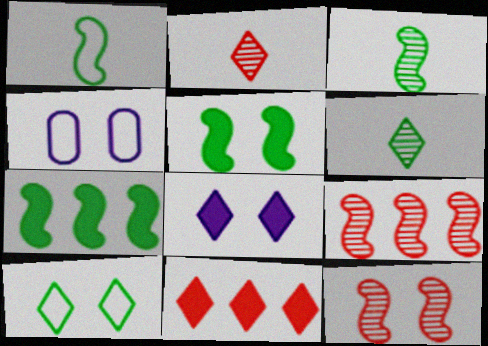[[2, 4, 7], 
[3, 4, 11]]